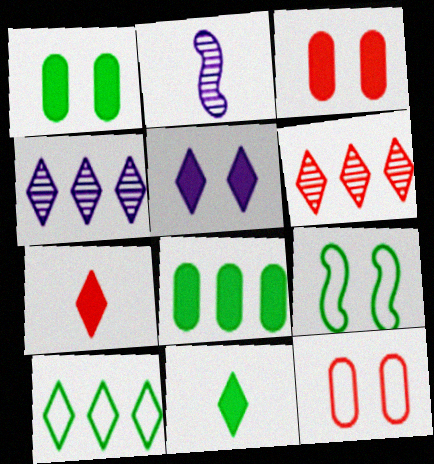[[2, 3, 10]]